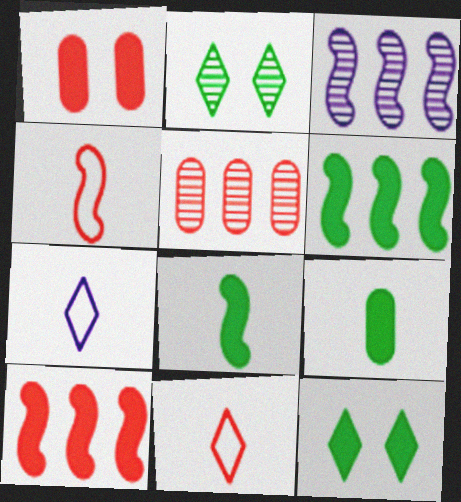[[6, 9, 12]]